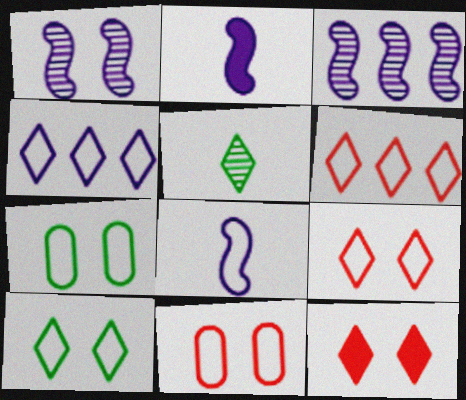[[1, 7, 12], 
[4, 5, 12], 
[6, 7, 8]]